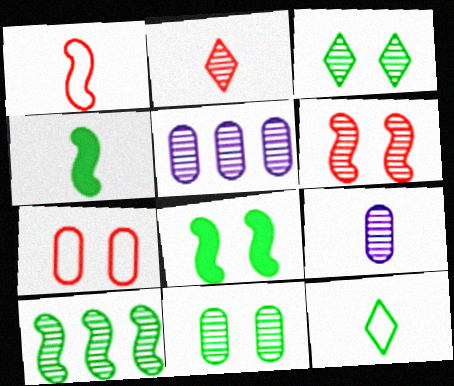[]